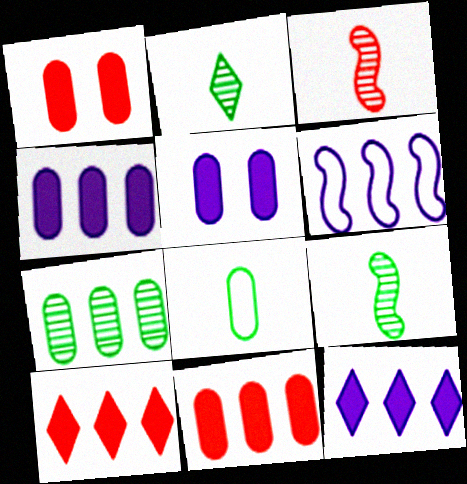[[1, 2, 6], 
[6, 7, 10]]